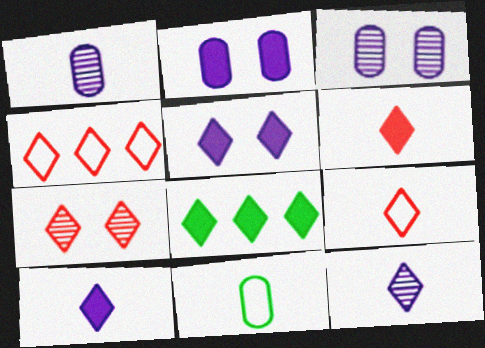[[4, 6, 7], 
[5, 6, 8]]